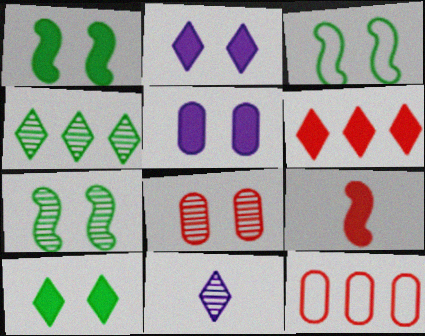[[1, 3, 7], 
[1, 11, 12], 
[2, 3, 8]]